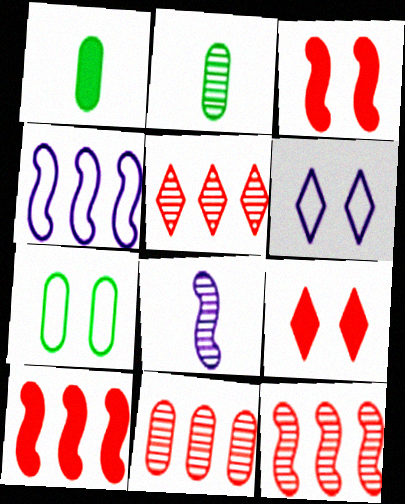[[1, 6, 12], 
[2, 4, 9], 
[2, 6, 10], 
[5, 11, 12]]